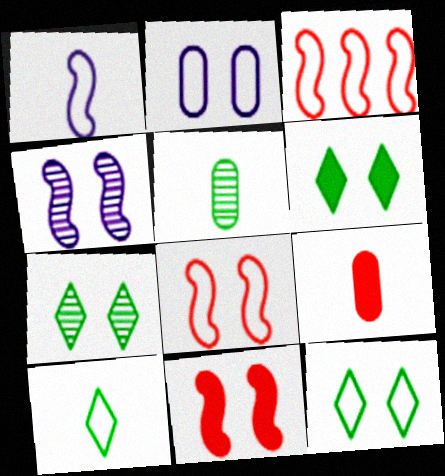[[2, 3, 10], 
[2, 7, 11], 
[2, 8, 12], 
[6, 7, 12]]